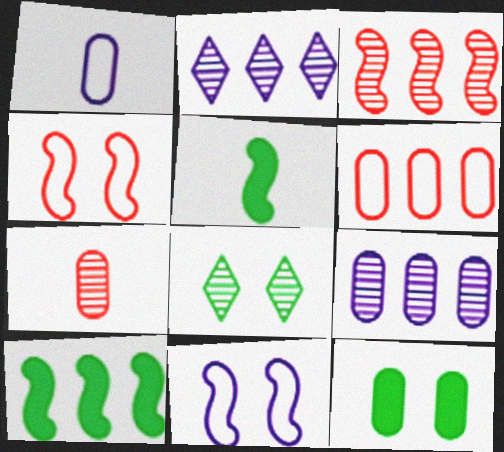[[2, 6, 10], 
[3, 5, 11]]